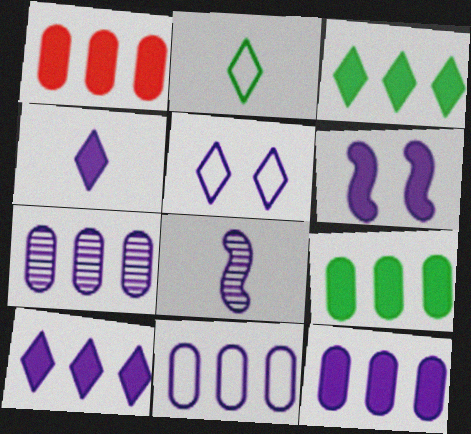[[1, 9, 12], 
[4, 6, 12], 
[5, 8, 12], 
[7, 11, 12]]